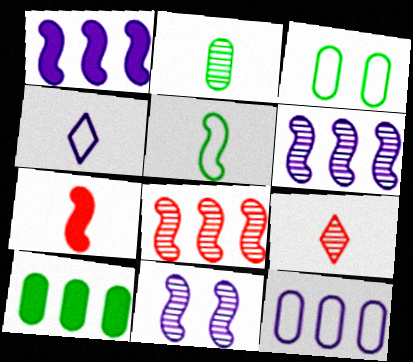[[1, 3, 9], 
[2, 3, 10], 
[2, 4, 7]]